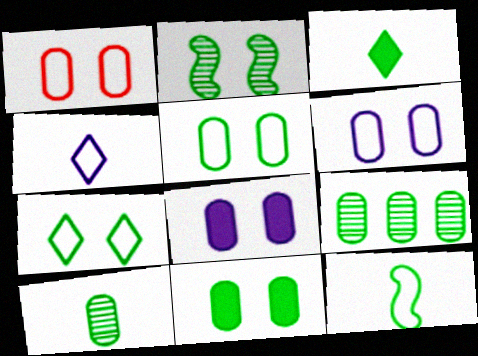[[1, 5, 6], 
[2, 7, 11], 
[3, 10, 12]]